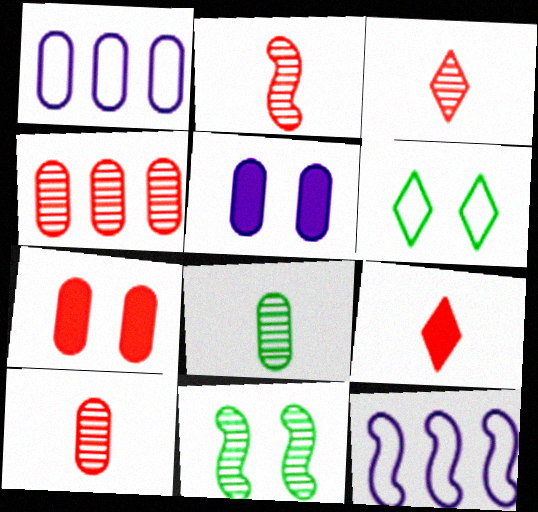[[1, 7, 8], 
[1, 9, 11], 
[2, 3, 10]]